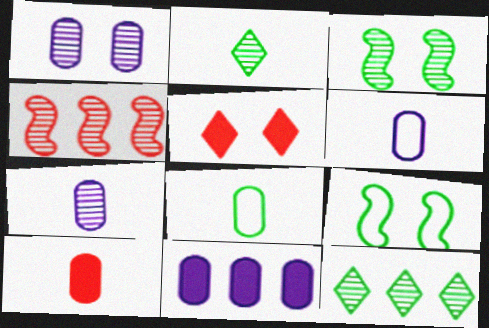[[1, 2, 4], 
[1, 5, 9], 
[1, 6, 11], 
[7, 8, 10]]